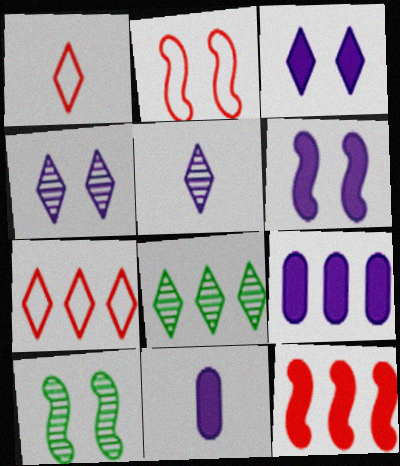[[1, 3, 8], 
[1, 9, 10], 
[2, 6, 10], 
[2, 8, 11], 
[7, 10, 11]]